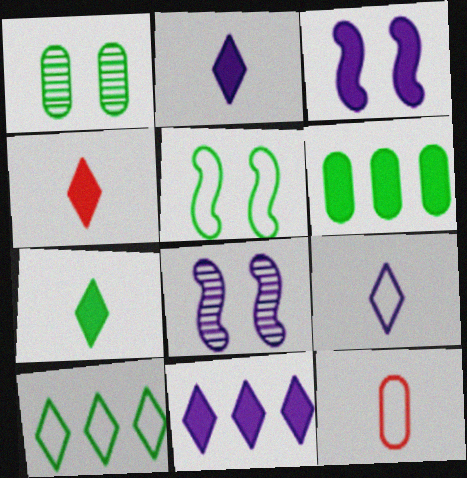[[2, 4, 7], 
[3, 4, 6]]